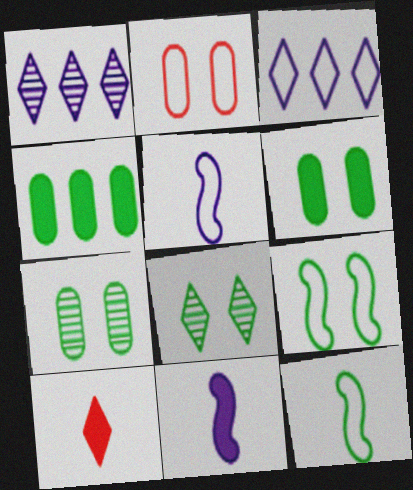[[2, 3, 12], 
[3, 8, 10], 
[4, 8, 12], 
[6, 8, 9]]